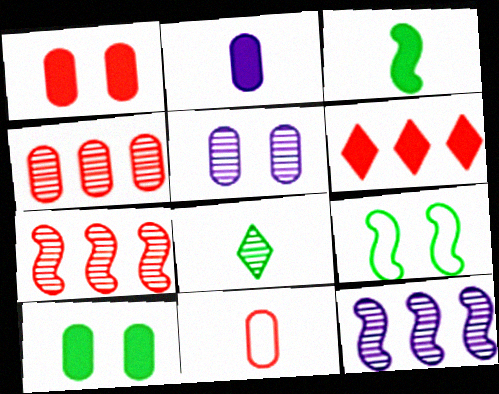[[1, 4, 11], 
[5, 7, 8]]